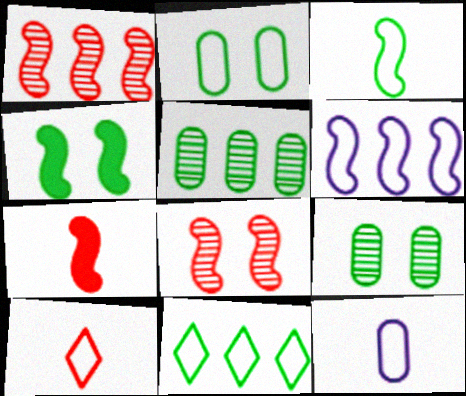[[2, 3, 11], 
[2, 6, 10], 
[3, 10, 12]]